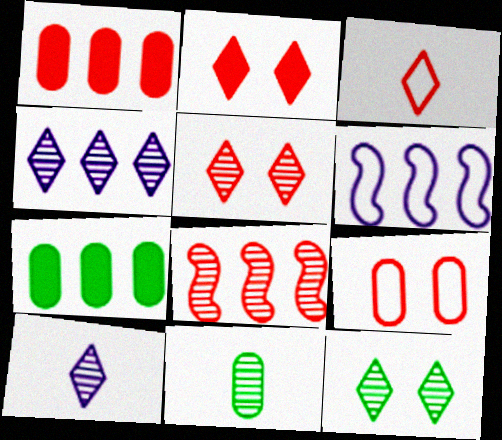[[2, 6, 11]]